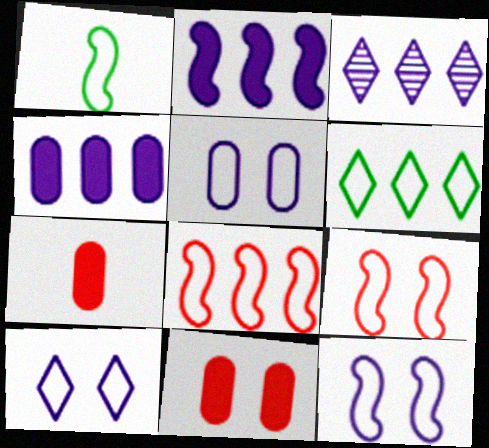[[1, 3, 11], 
[1, 8, 12], 
[5, 10, 12]]